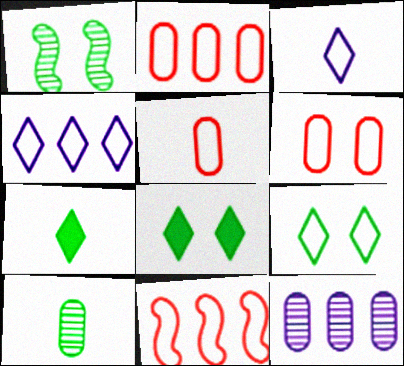[[2, 5, 6]]